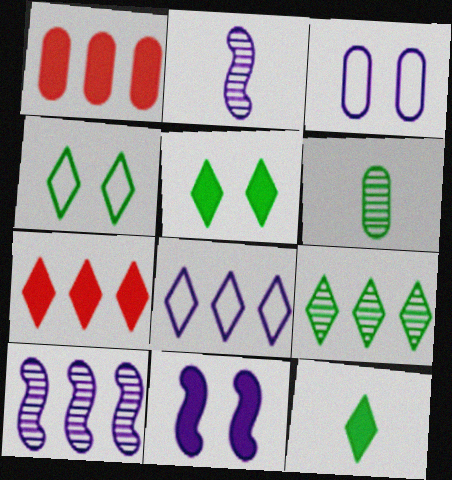[[1, 2, 4], 
[1, 3, 6], 
[1, 11, 12], 
[4, 9, 12], 
[7, 8, 9]]